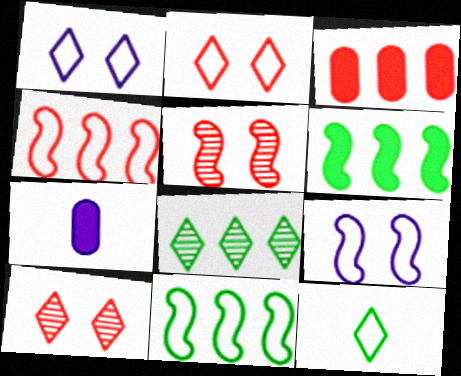[[7, 10, 11]]